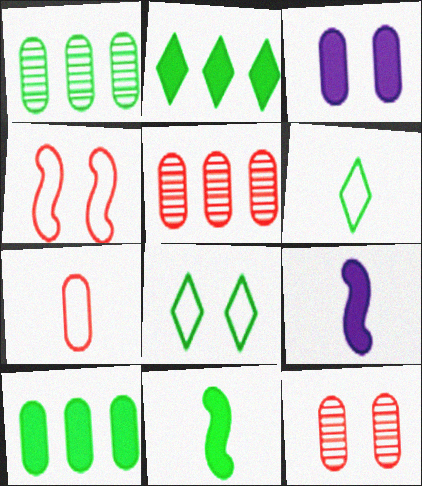[[1, 3, 7], 
[1, 8, 11], 
[5, 8, 9]]